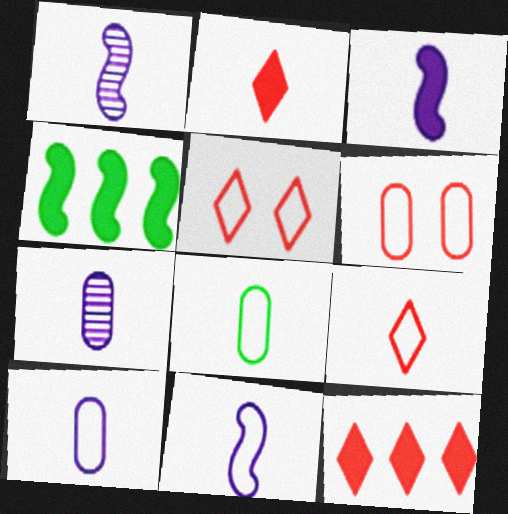[[1, 2, 8], 
[1, 3, 11], 
[4, 5, 7], 
[8, 9, 11]]